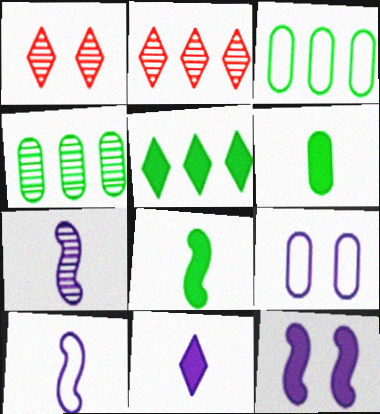[[1, 4, 7], 
[2, 8, 9]]